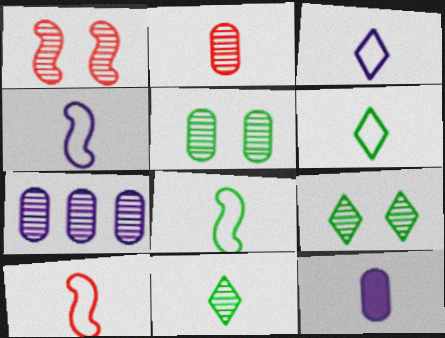[[1, 7, 11], 
[2, 5, 7], 
[4, 8, 10], 
[10, 11, 12]]